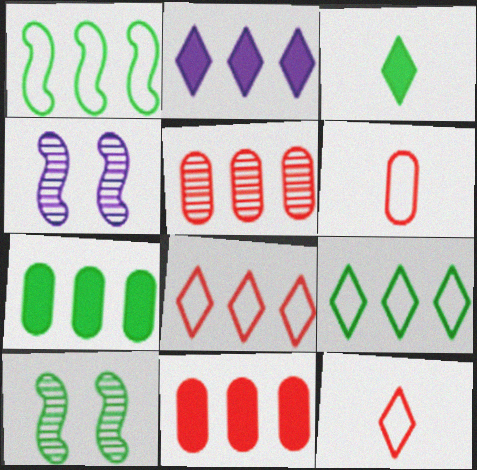[[1, 2, 5], 
[2, 6, 10], 
[4, 7, 12]]